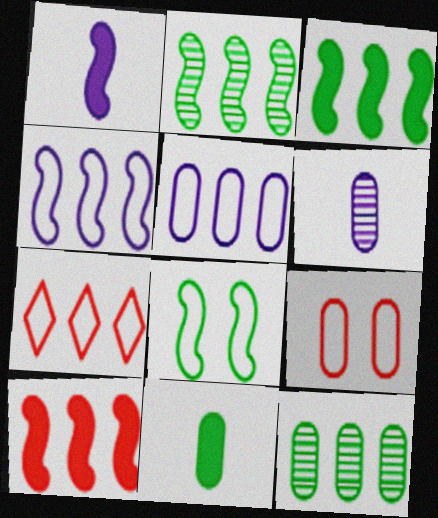[[2, 4, 10]]